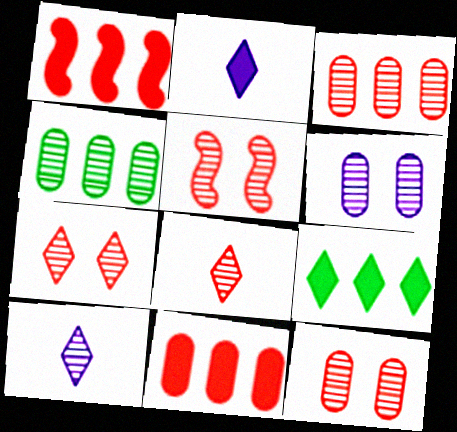[[3, 5, 8], 
[4, 5, 10], 
[5, 7, 12]]